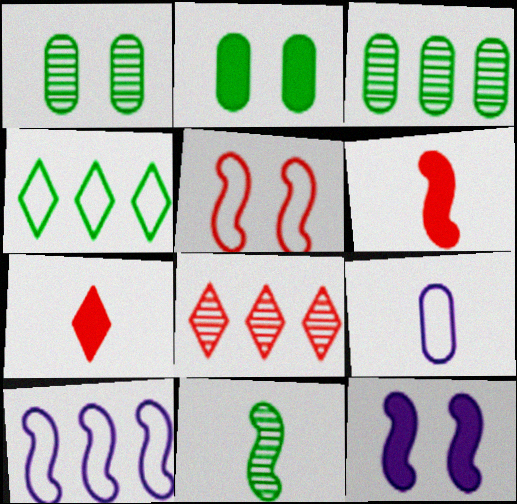[[1, 7, 10], 
[2, 4, 11], 
[4, 5, 9], 
[7, 9, 11]]